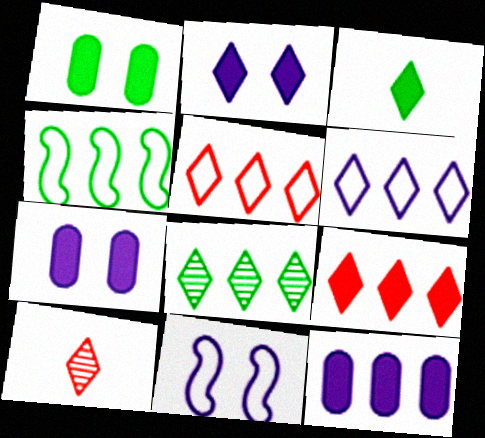[[2, 3, 9], 
[4, 7, 10], 
[6, 8, 9]]